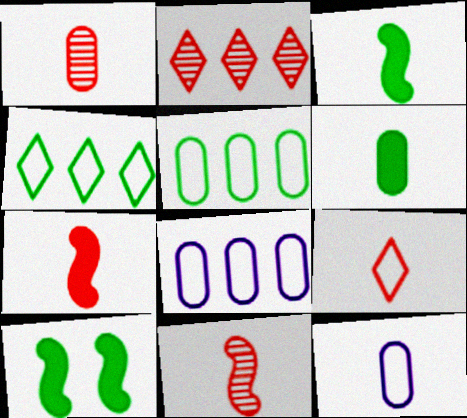[[1, 6, 12], 
[1, 7, 9], 
[2, 10, 12]]